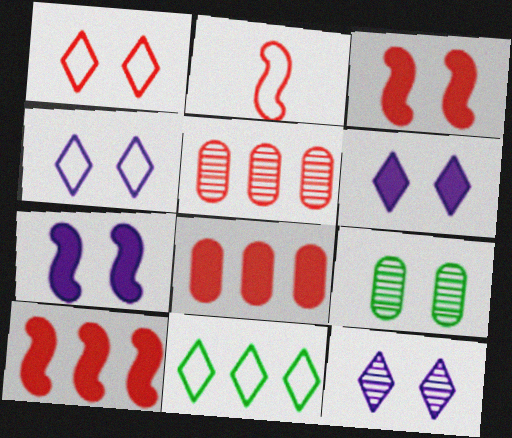[[1, 7, 9], 
[3, 4, 9], 
[4, 6, 12]]